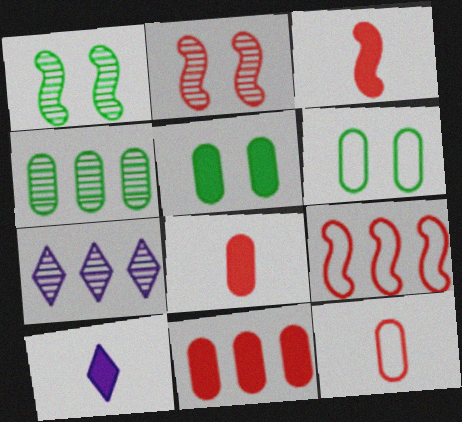[[2, 3, 9], 
[3, 6, 7]]